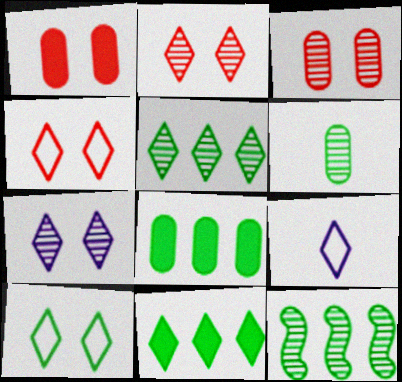[[1, 9, 12], 
[2, 9, 11]]